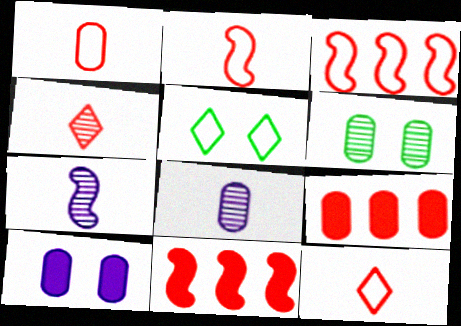[[1, 2, 12], 
[5, 7, 9], 
[5, 8, 11]]